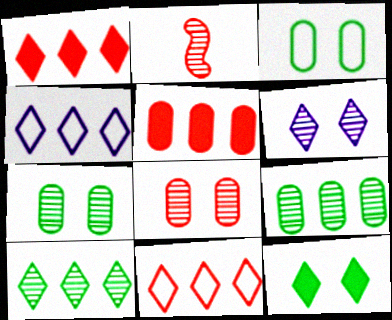[[1, 4, 10], 
[2, 6, 9]]